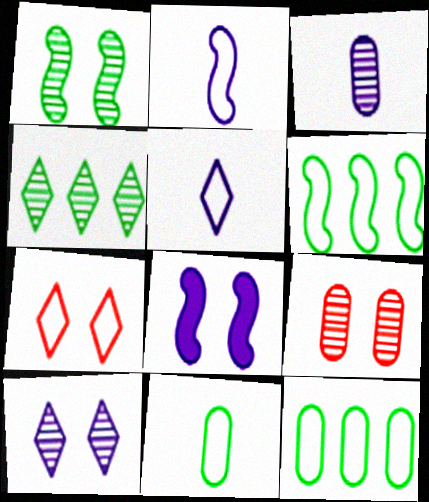[[1, 9, 10], 
[2, 7, 12]]